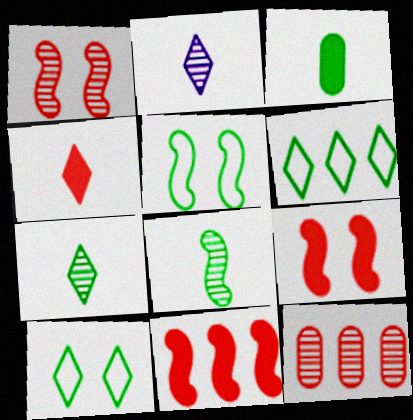[]